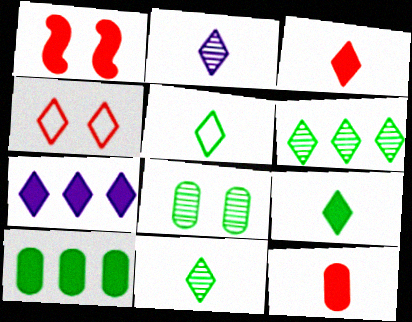[[2, 3, 5], 
[4, 7, 11], 
[5, 9, 11]]